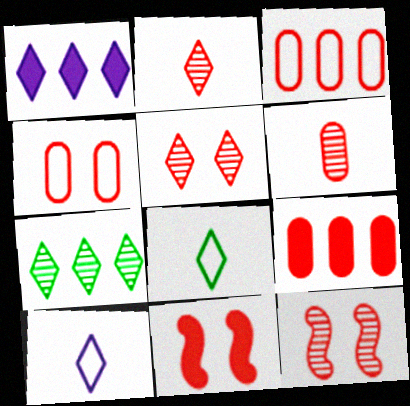[[1, 5, 8], 
[2, 3, 11], 
[4, 5, 11], 
[4, 6, 9]]